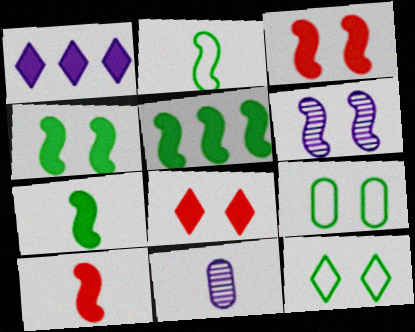[[4, 5, 7], 
[6, 8, 9]]